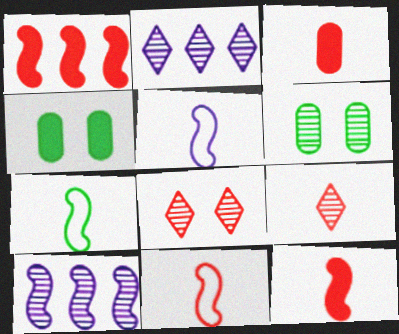[[2, 4, 11], 
[3, 9, 11], 
[5, 7, 11], 
[6, 9, 10]]